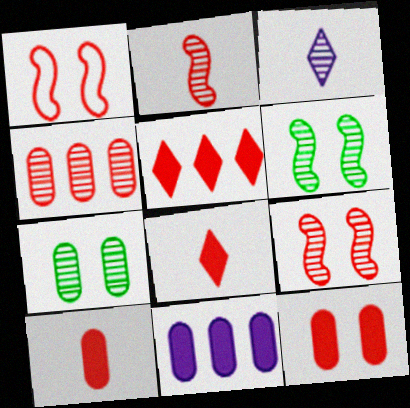[[1, 4, 8], 
[3, 4, 6]]